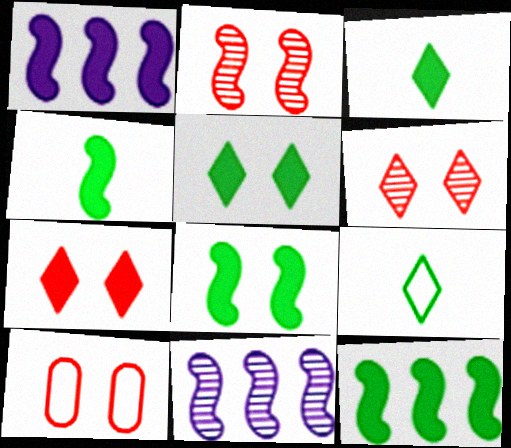[[2, 7, 10], 
[3, 10, 11], 
[4, 8, 12]]